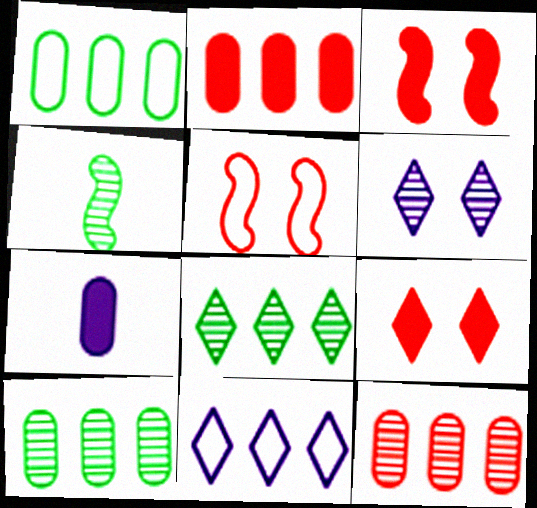[[4, 6, 12], 
[5, 7, 8]]